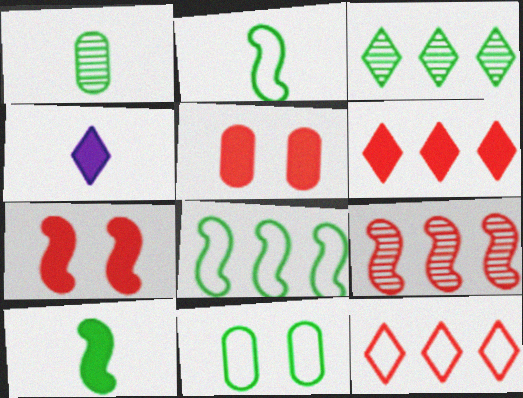[[3, 10, 11], 
[4, 9, 11]]